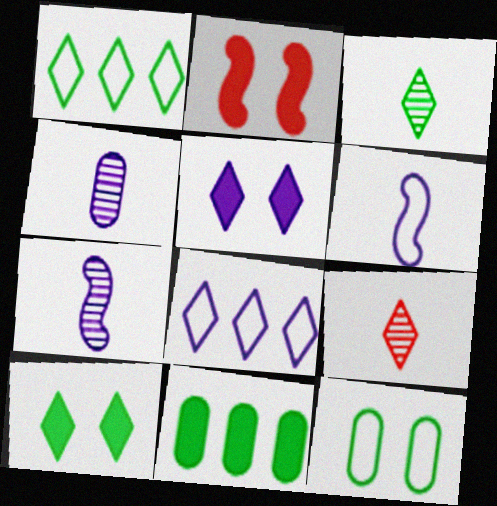[[1, 2, 4], 
[1, 3, 10], 
[1, 5, 9], 
[8, 9, 10]]